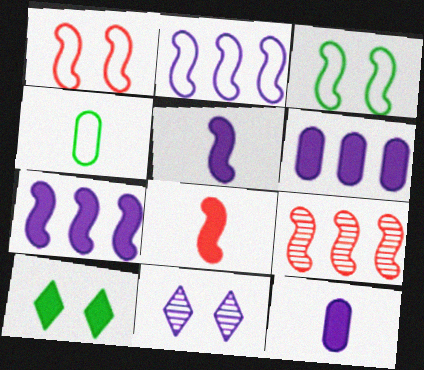[[1, 8, 9], 
[2, 11, 12], 
[3, 5, 9], 
[6, 8, 10]]